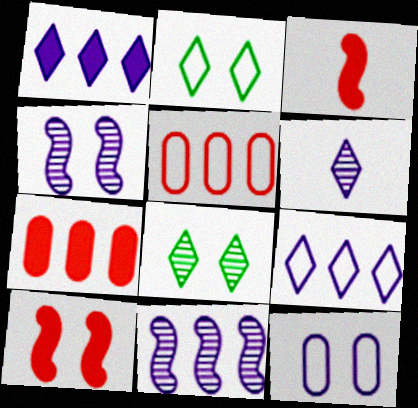[[8, 10, 12]]